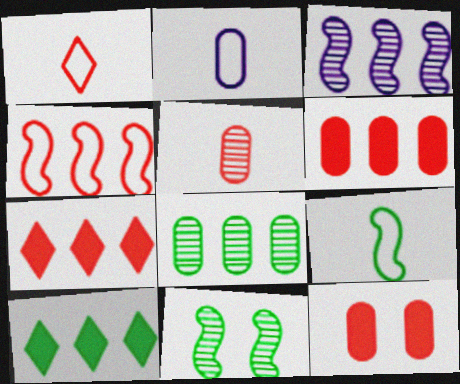[[1, 2, 9], 
[2, 7, 11], 
[2, 8, 12]]